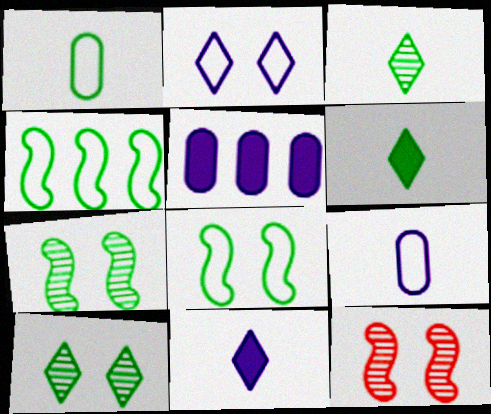[]